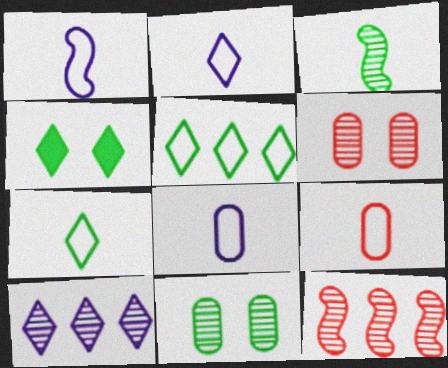[[1, 2, 8], 
[1, 7, 9], 
[3, 6, 10], 
[4, 8, 12]]